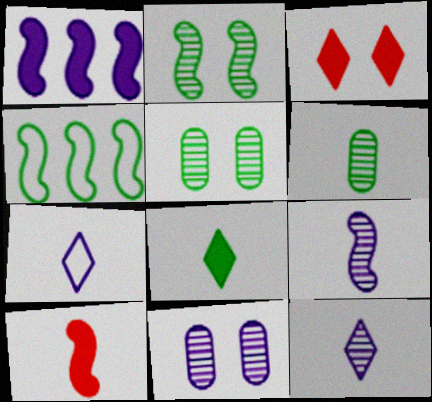[[1, 7, 11], 
[4, 5, 8], 
[6, 7, 10]]